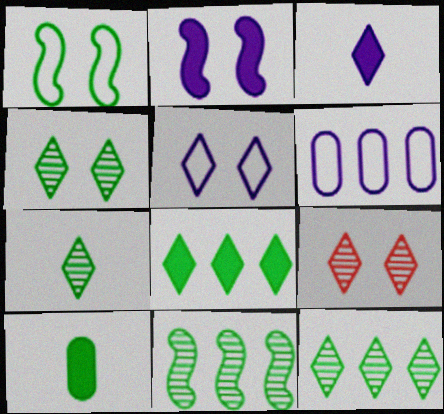[[1, 10, 12], 
[4, 7, 12]]